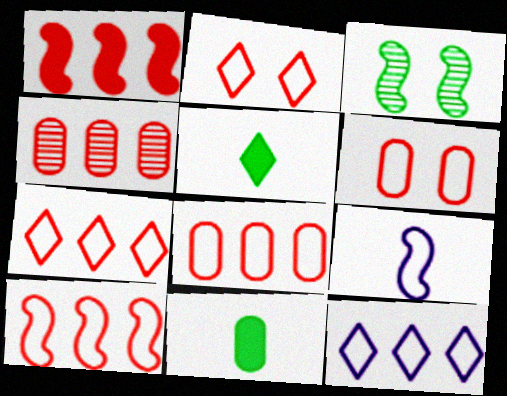[[1, 3, 9], 
[1, 4, 7], 
[7, 8, 10]]